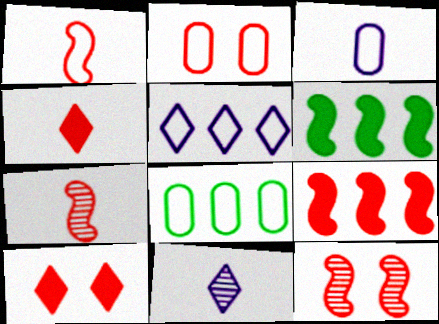[[1, 9, 12], 
[2, 3, 8], 
[2, 6, 11], 
[2, 10, 12]]